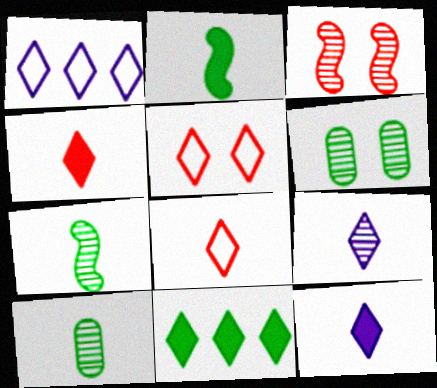[[5, 9, 11]]